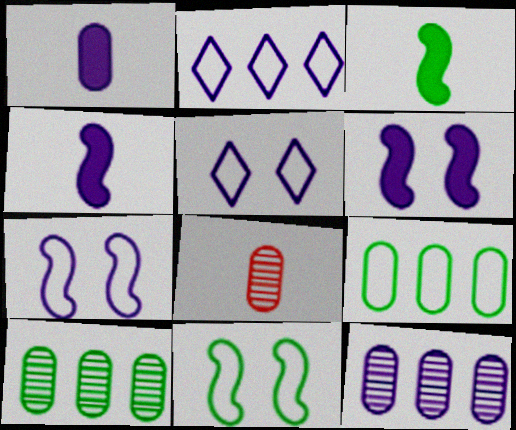[[4, 5, 12]]